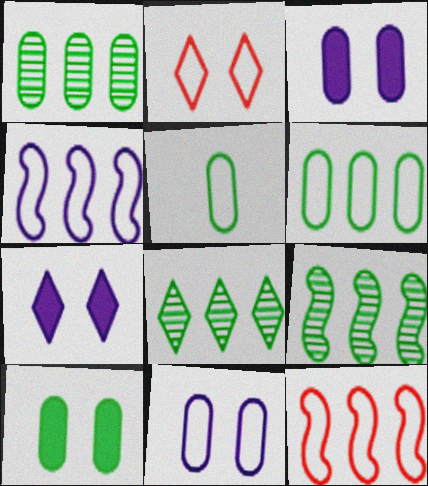[[1, 5, 10], 
[1, 8, 9], 
[2, 4, 5]]